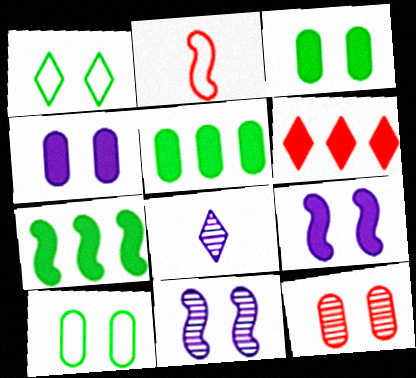[[1, 6, 8], 
[1, 9, 12], 
[2, 6, 12], 
[2, 7, 11], 
[4, 10, 12]]